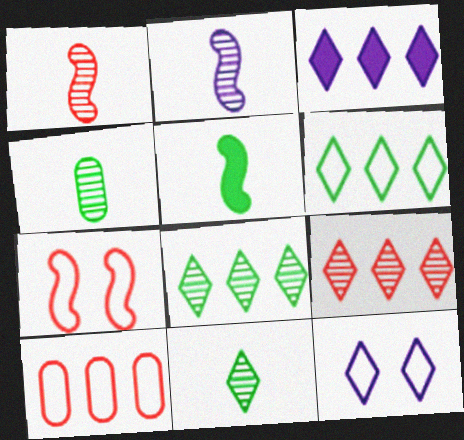[[3, 4, 7], 
[3, 6, 9]]